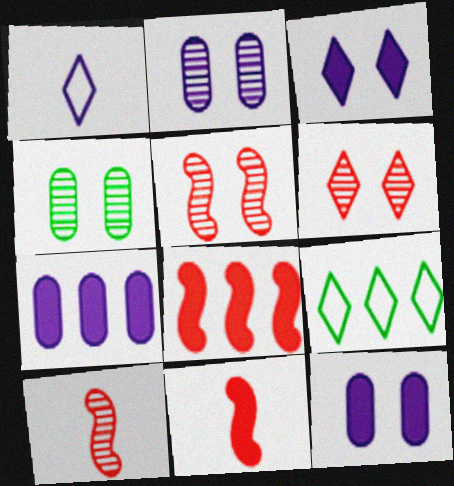[[1, 4, 8], 
[2, 9, 11], 
[9, 10, 12]]